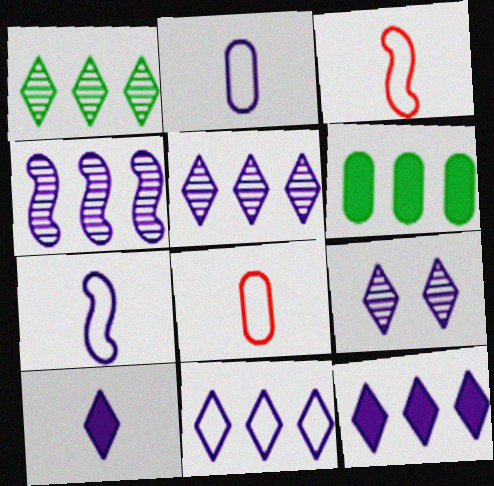[[3, 6, 9], 
[5, 11, 12], 
[9, 10, 11]]